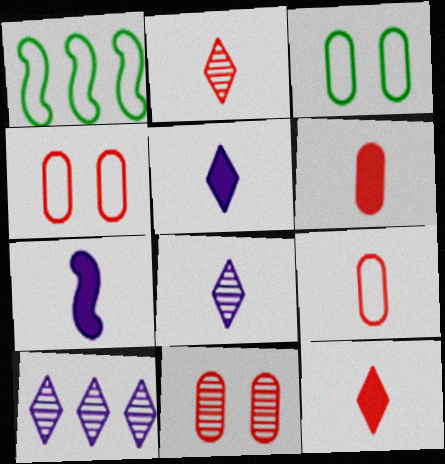[[1, 5, 11]]